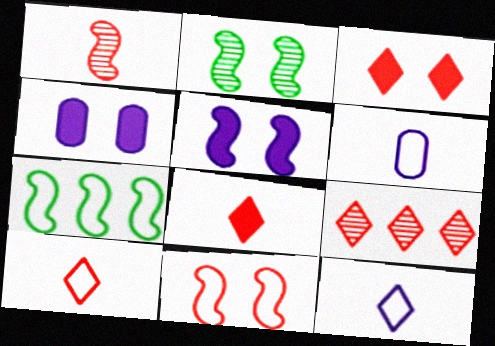[[1, 5, 7], 
[2, 5, 11], 
[3, 9, 10]]